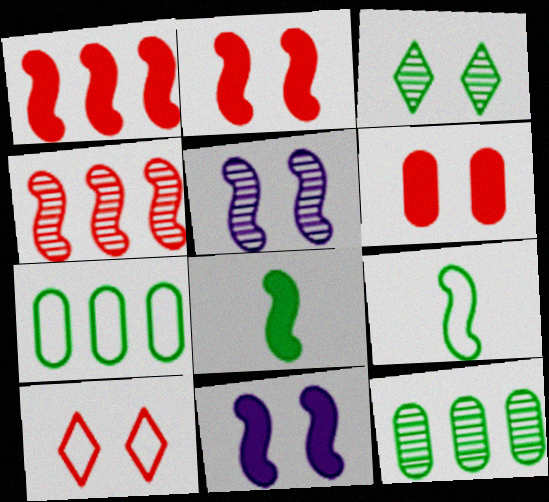[[1, 5, 9], 
[1, 8, 11], 
[3, 7, 8], 
[4, 9, 11]]